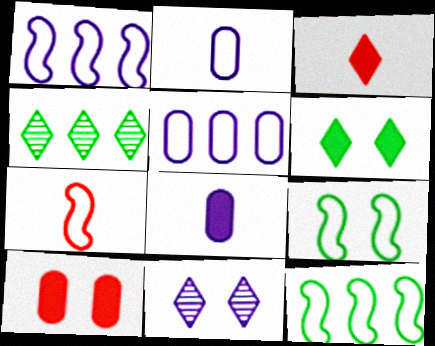[[1, 7, 9], 
[1, 8, 11], 
[9, 10, 11]]